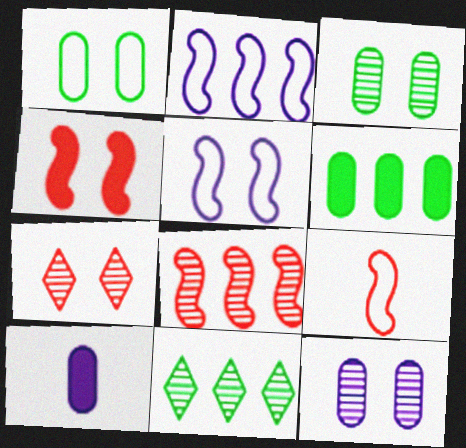[[4, 8, 9]]